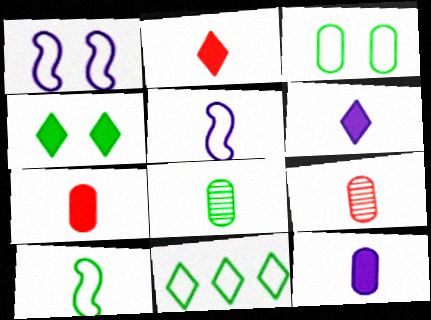[[2, 5, 8], 
[3, 10, 11], 
[6, 9, 10]]